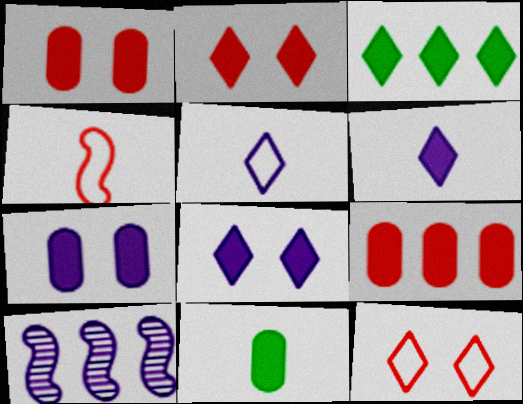[[2, 3, 6], 
[5, 7, 10], 
[7, 9, 11], 
[10, 11, 12]]